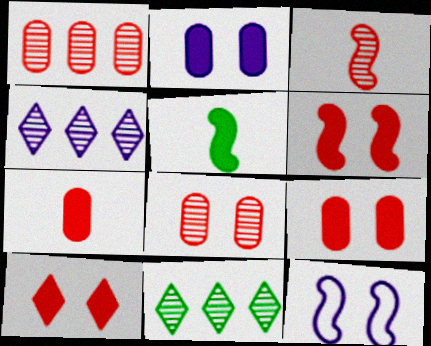[[6, 9, 10], 
[7, 11, 12]]